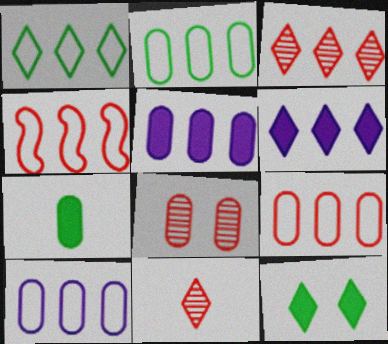[[1, 3, 6], 
[1, 4, 10], 
[2, 9, 10], 
[7, 8, 10]]